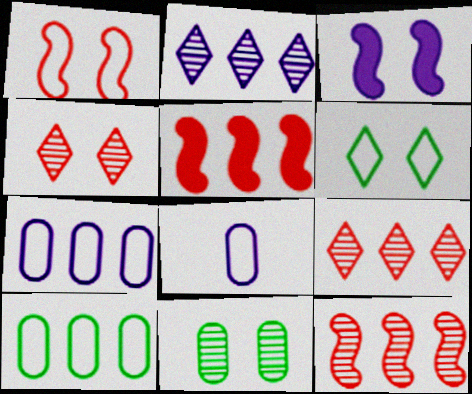[[2, 3, 8], 
[2, 5, 10]]